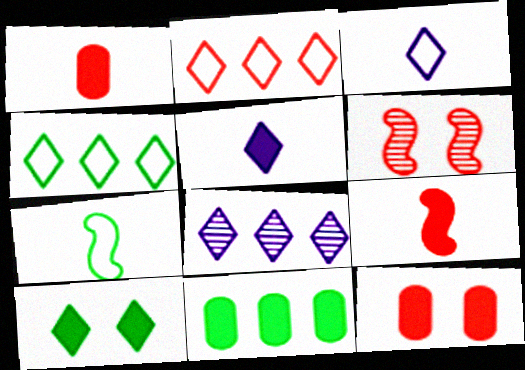[[1, 2, 6], 
[3, 6, 11], 
[7, 8, 12]]